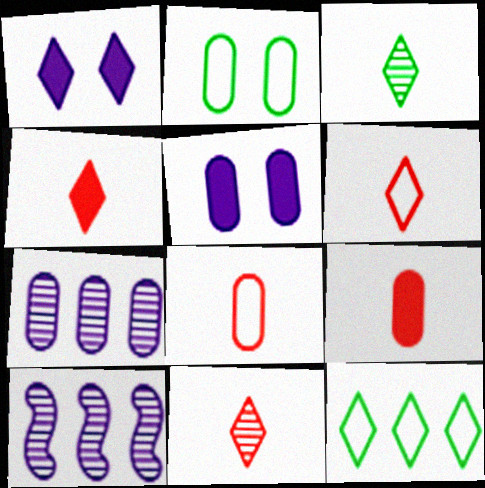[[1, 11, 12], 
[2, 4, 10], 
[2, 7, 9], 
[4, 6, 11]]